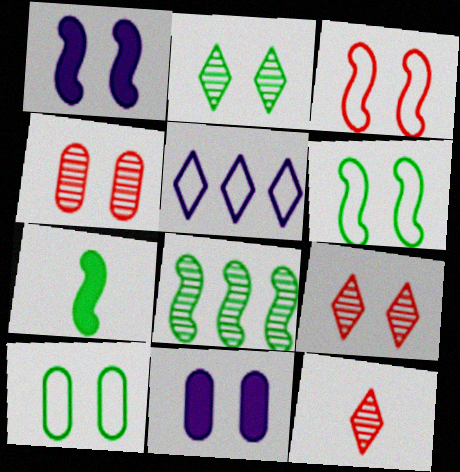[[1, 9, 10], 
[2, 3, 11], 
[4, 5, 7], 
[4, 10, 11], 
[6, 7, 8], 
[6, 9, 11]]